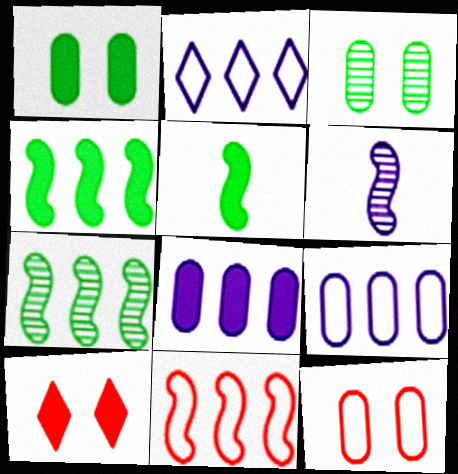[[5, 8, 10]]